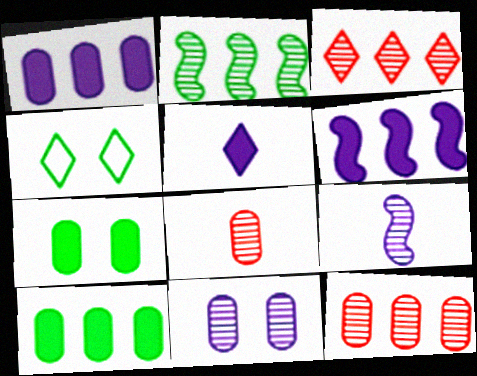[[3, 4, 5], 
[4, 6, 8]]